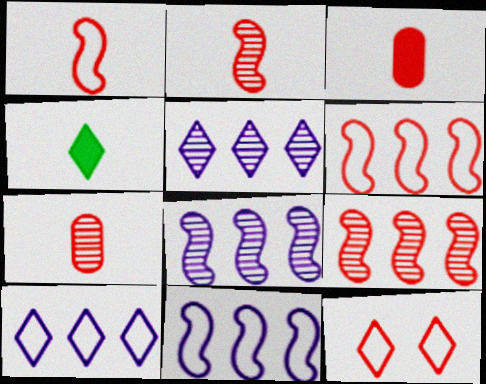[[3, 9, 12], 
[4, 5, 12]]